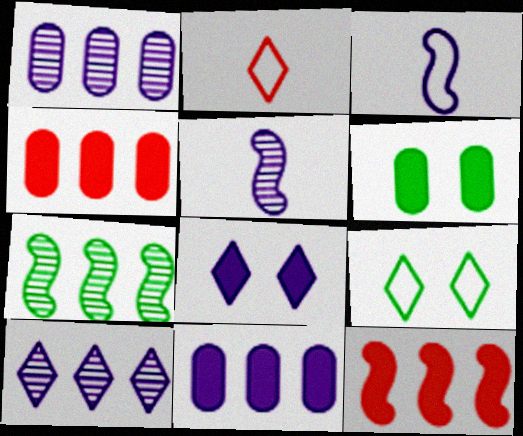[[1, 3, 8], 
[4, 5, 9]]